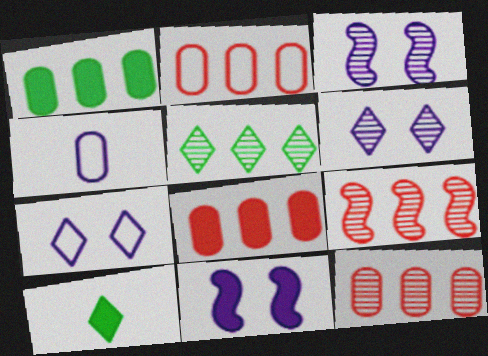[[2, 3, 10], 
[2, 8, 12], 
[8, 10, 11]]